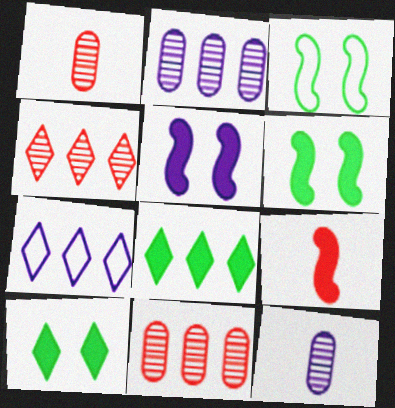[[1, 6, 7], 
[4, 7, 8], 
[5, 7, 12]]